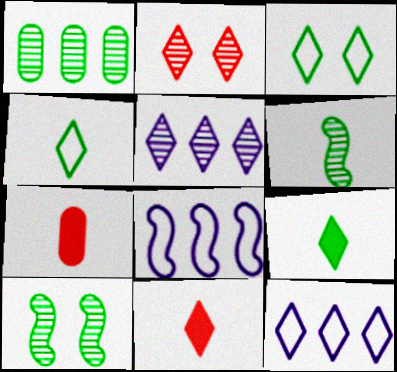[[2, 9, 12], 
[3, 5, 11], 
[7, 10, 12]]